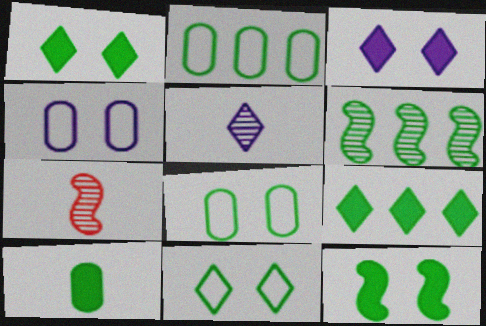[[2, 3, 7], 
[2, 6, 9], 
[4, 7, 9], 
[6, 10, 11], 
[9, 10, 12]]